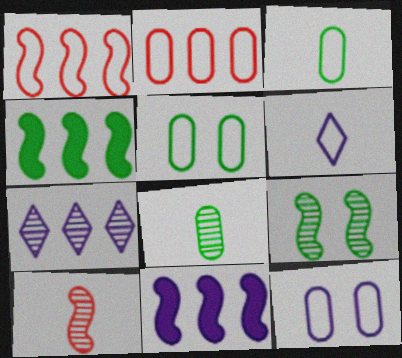[[1, 5, 6], 
[2, 3, 12], 
[2, 4, 7]]